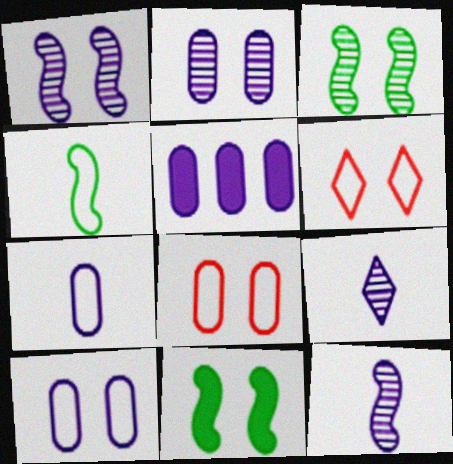[[2, 5, 7], 
[2, 6, 11]]